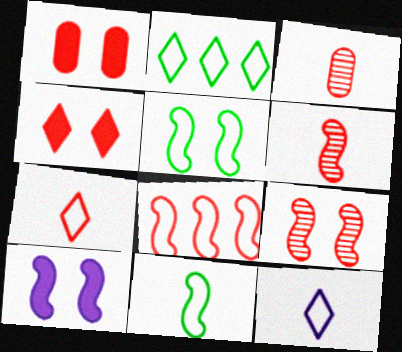[[2, 3, 10], 
[3, 4, 8], 
[5, 9, 10]]